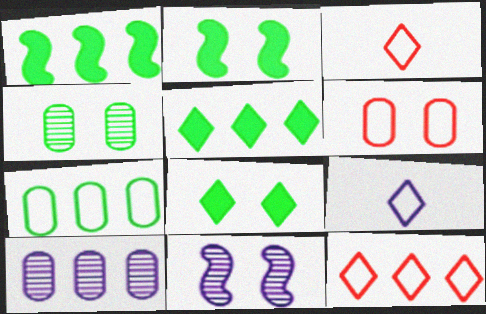[[1, 10, 12], 
[2, 3, 10], 
[6, 8, 11]]